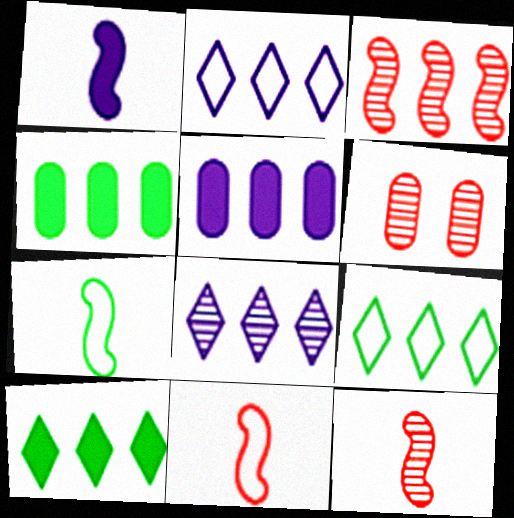[[1, 6, 9], 
[1, 7, 12], 
[2, 3, 4], 
[3, 5, 9]]